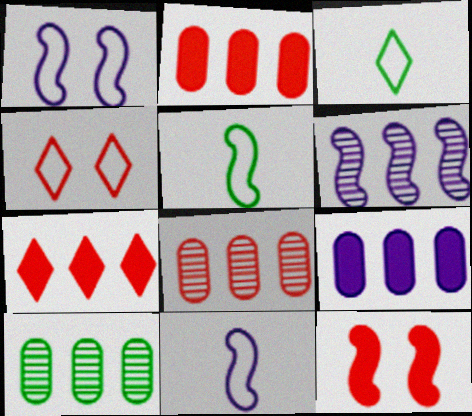[[5, 6, 12]]